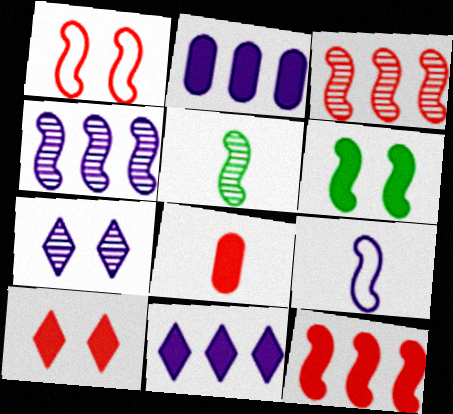[[2, 7, 9], 
[3, 6, 9], 
[6, 8, 11], 
[8, 10, 12]]